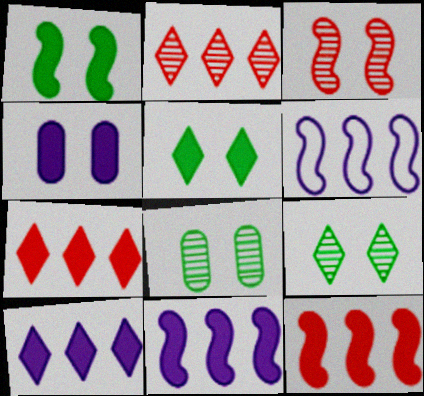[]